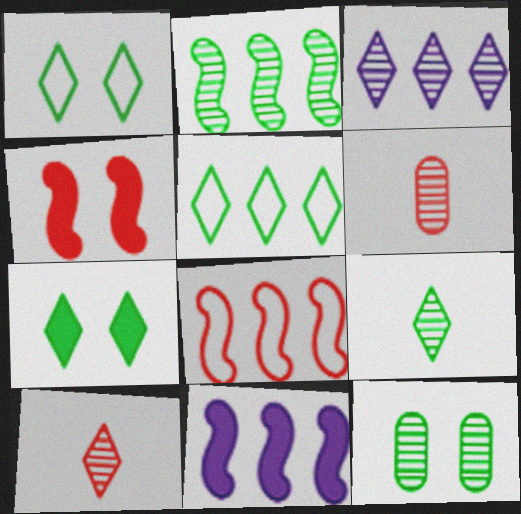[[1, 6, 11], 
[2, 8, 11], 
[2, 9, 12], 
[5, 7, 9]]